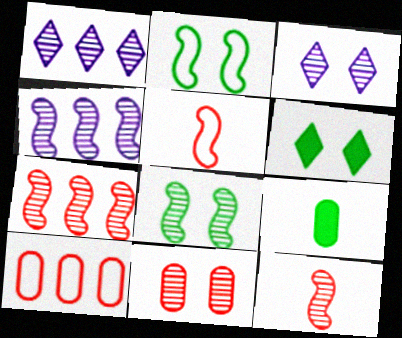[[3, 8, 11], 
[4, 8, 12]]